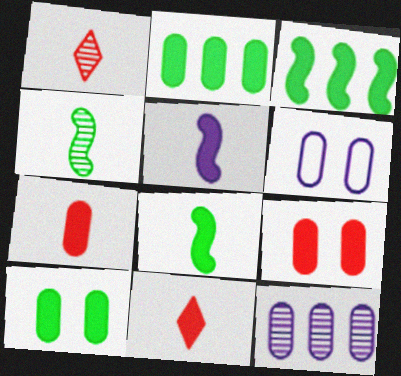[[1, 3, 6]]